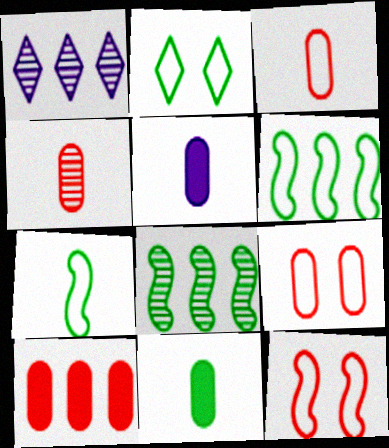[[1, 6, 10], 
[1, 11, 12], 
[2, 8, 11], 
[4, 9, 10]]